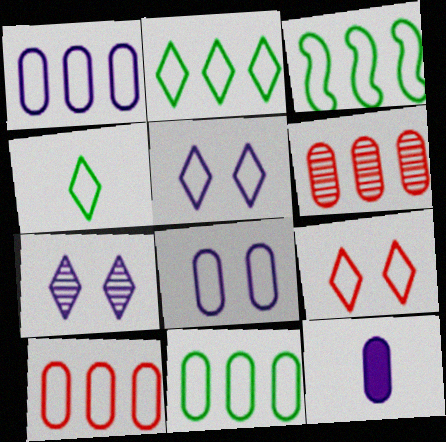[[1, 10, 11], 
[2, 3, 11]]